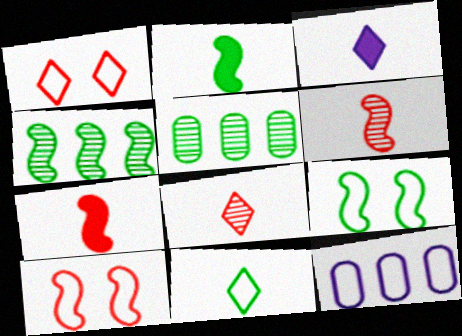[[2, 4, 9], 
[3, 5, 10], 
[3, 8, 11], 
[10, 11, 12]]